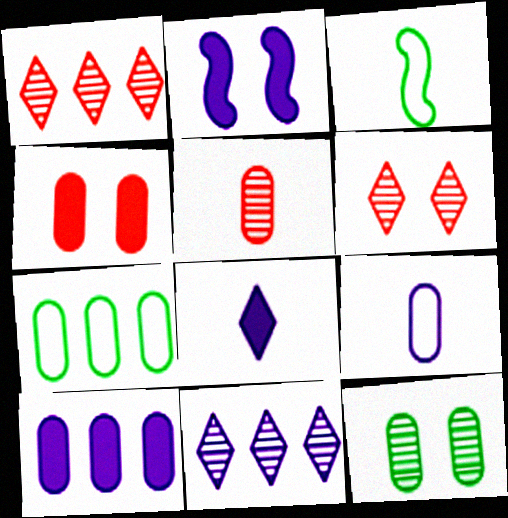[[2, 8, 10], 
[2, 9, 11], 
[3, 4, 11], 
[3, 5, 8], 
[3, 6, 10]]